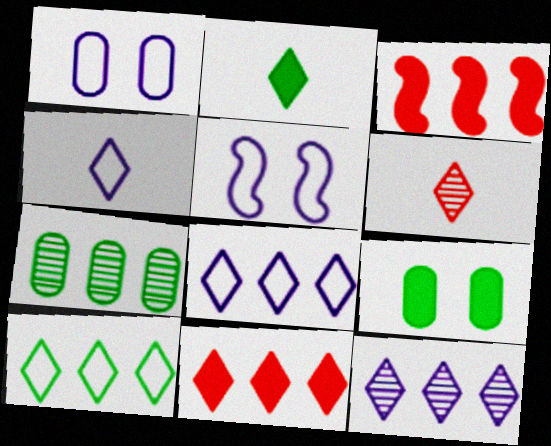[[2, 4, 6], 
[3, 7, 8], 
[10, 11, 12]]